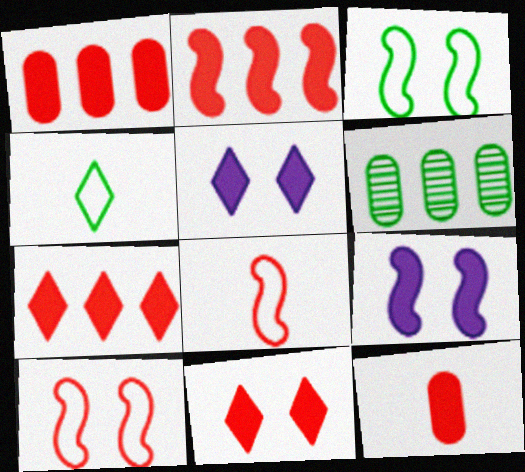[[1, 2, 7], 
[2, 11, 12], 
[5, 6, 8]]